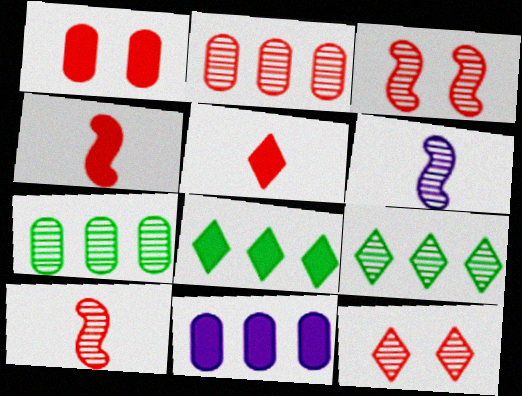[[2, 10, 12], 
[6, 7, 12]]